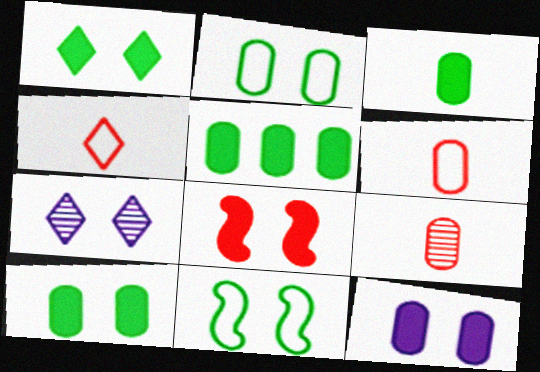[[1, 8, 12], 
[2, 7, 8], 
[3, 5, 10]]